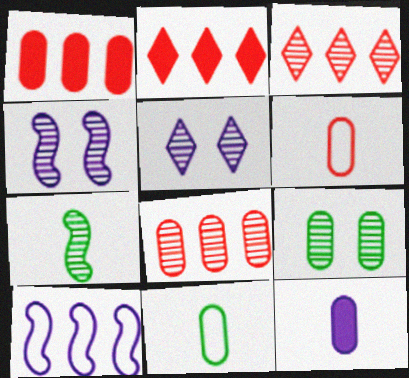[[2, 4, 11], 
[5, 7, 8], 
[5, 10, 12]]